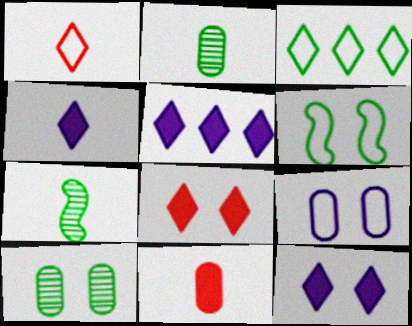[[4, 5, 12]]